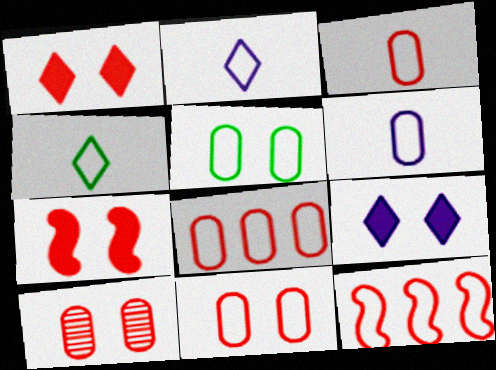[[2, 5, 12], 
[3, 8, 11], 
[5, 6, 8]]